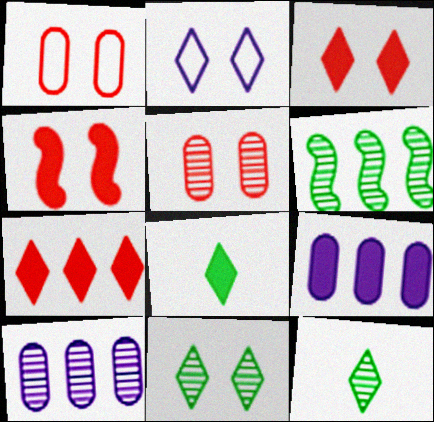[[2, 3, 11], 
[2, 7, 12], 
[4, 8, 9]]